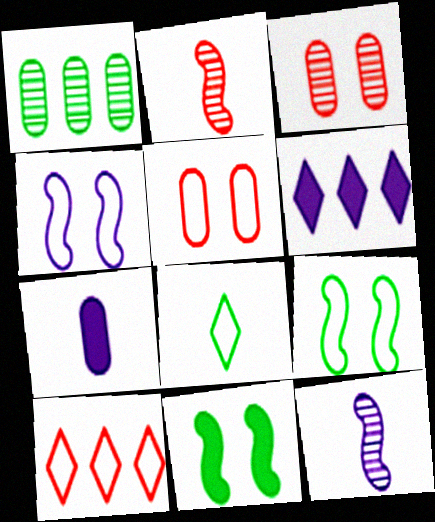[[1, 5, 7], 
[1, 8, 11], 
[2, 7, 8]]